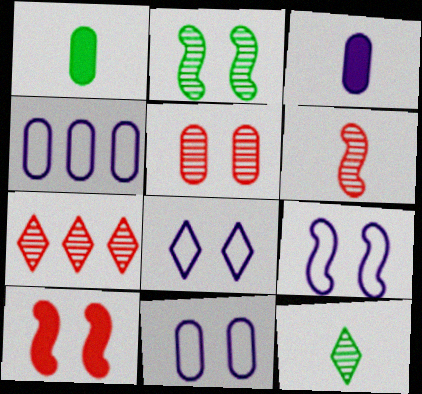[[1, 4, 5], 
[1, 7, 9], 
[2, 9, 10], 
[4, 10, 12], 
[5, 6, 7], 
[8, 9, 11]]